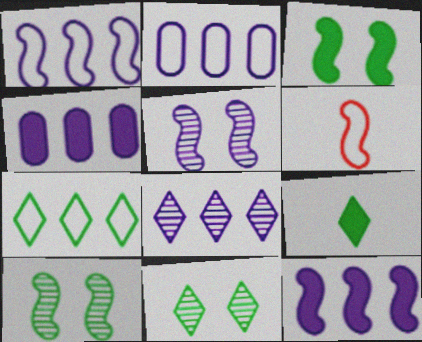[[1, 4, 8], 
[2, 8, 12], 
[4, 6, 11], 
[6, 10, 12], 
[7, 9, 11]]